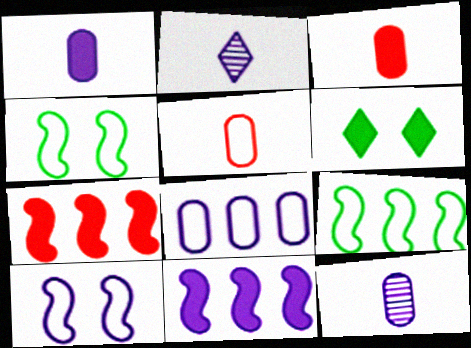[[1, 6, 7], 
[3, 6, 11]]